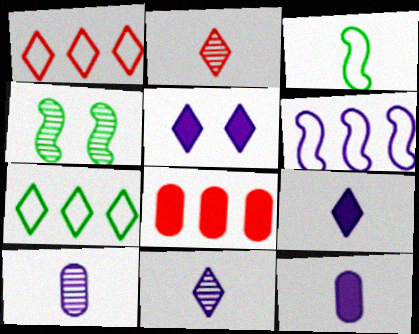[[1, 4, 12], 
[2, 3, 12], 
[2, 5, 7], 
[5, 6, 10]]